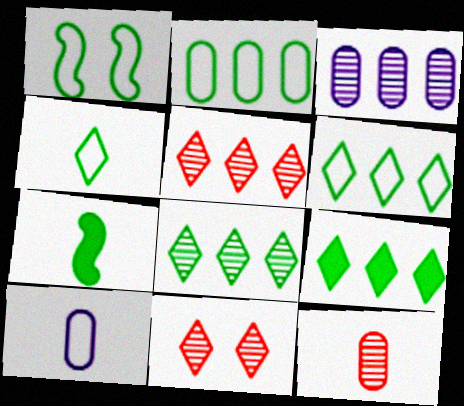[[1, 2, 4], 
[6, 8, 9]]